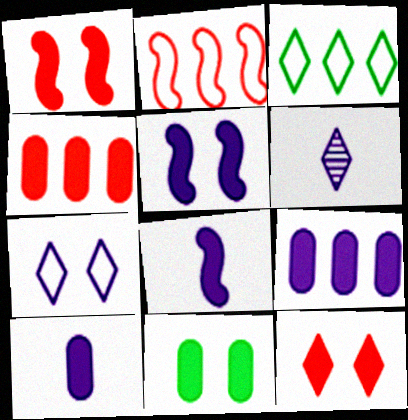[[2, 6, 11], 
[3, 6, 12], 
[4, 10, 11], 
[5, 11, 12]]